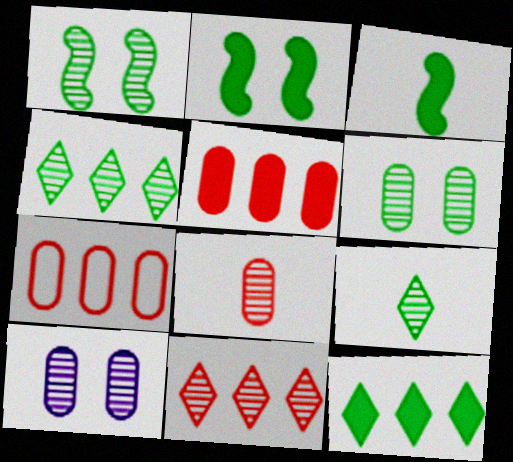[]